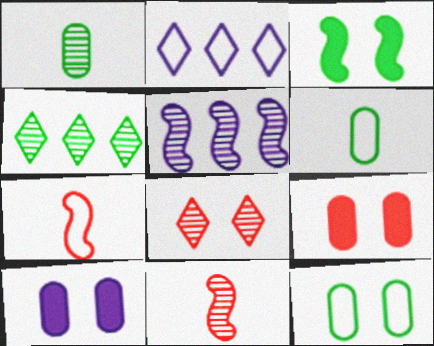[[1, 5, 8], 
[2, 7, 12], 
[3, 4, 6], 
[3, 5, 7], 
[4, 7, 10]]